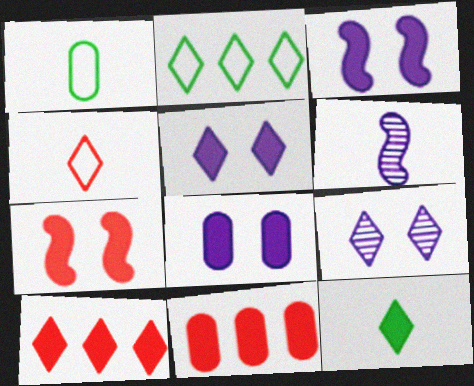[[3, 5, 8], 
[3, 11, 12], 
[5, 10, 12]]